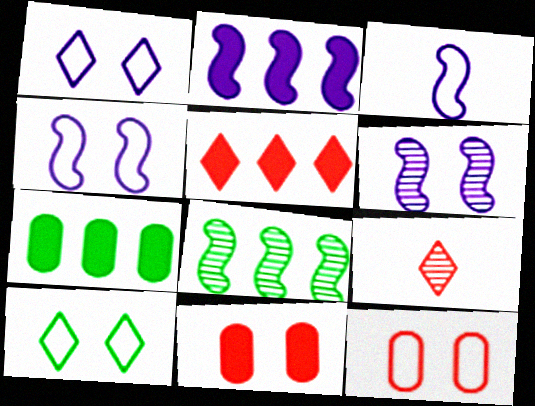[[2, 3, 6], 
[2, 5, 7], 
[4, 7, 9], 
[4, 10, 12], 
[6, 10, 11]]